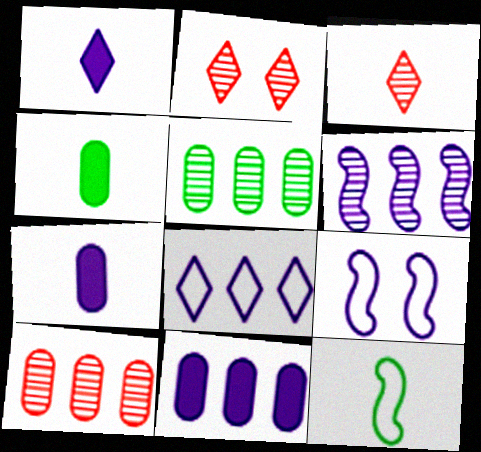[[2, 11, 12], 
[3, 7, 12], 
[6, 8, 11]]